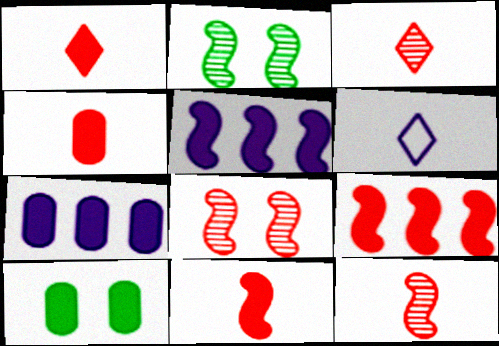[[1, 4, 11], 
[1, 5, 10], 
[4, 7, 10]]